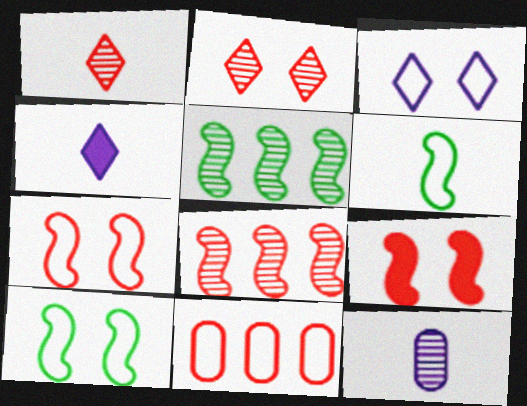[[1, 9, 11], 
[2, 5, 12], 
[3, 6, 11]]